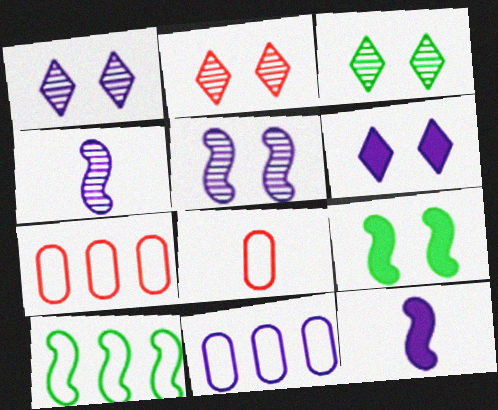[[1, 2, 3], 
[1, 11, 12], 
[3, 7, 12], 
[4, 6, 11]]